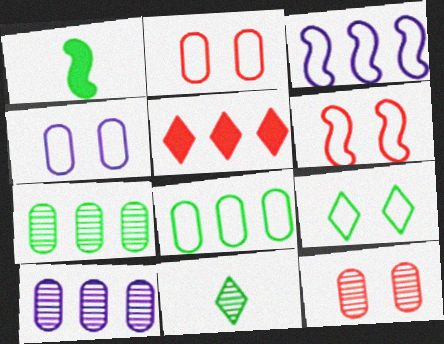[[1, 7, 9], 
[3, 5, 7], 
[4, 6, 9]]